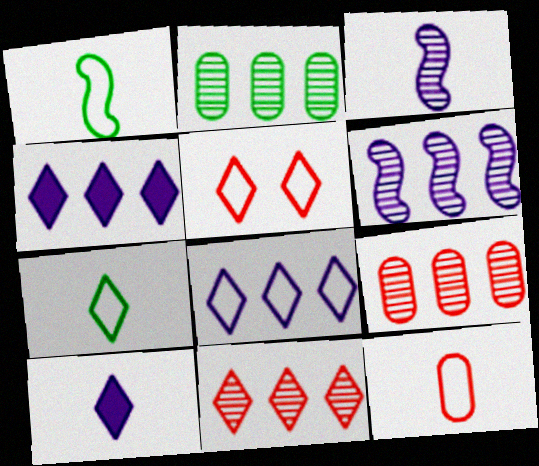[[2, 6, 11], 
[5, 7, 8]]